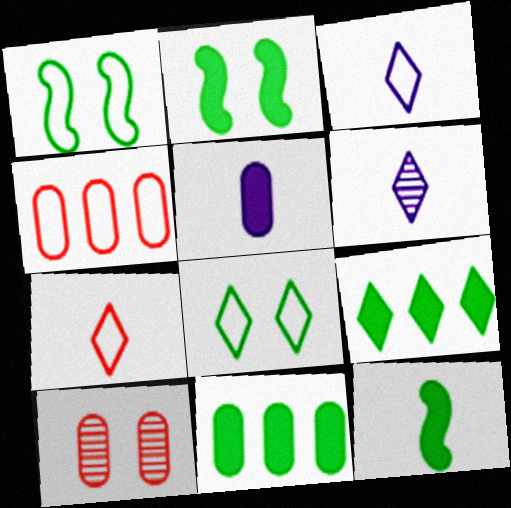[[1, 3, 4], 
[2, 4, 6]]